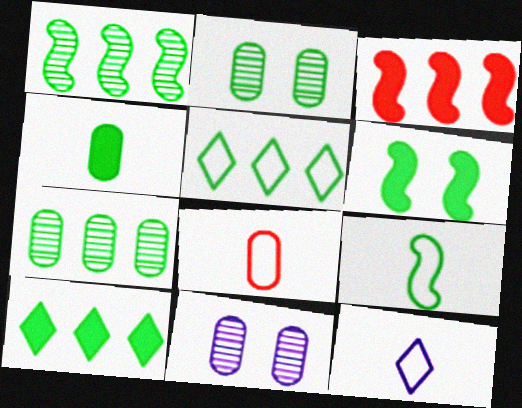[[1, 6, 9], 
[2, 3, 12], 
[2, 9, 10], 
[4, 6, 10], 
[8, 9, 12]]